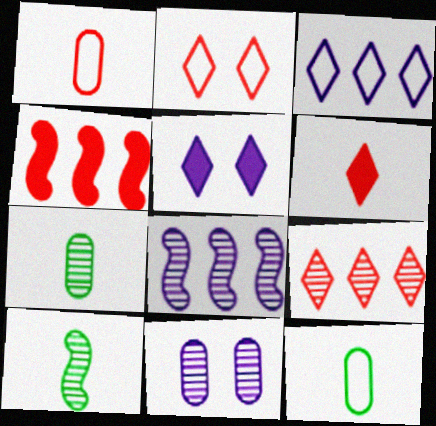[[2, 6, 9], 
[9, 10, 11]]